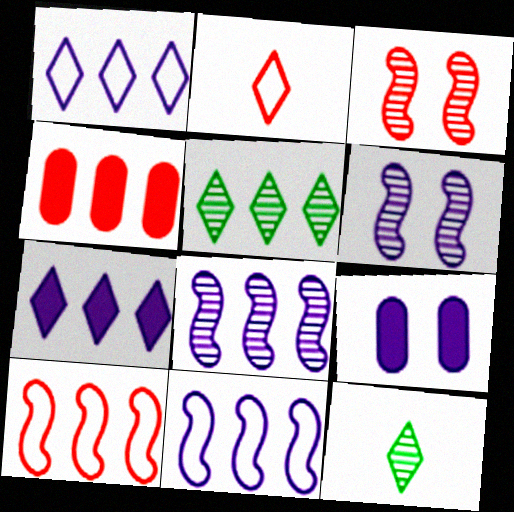[[2, 3, 4], 
[4, 5, 11], 
[9, 10, 12]]